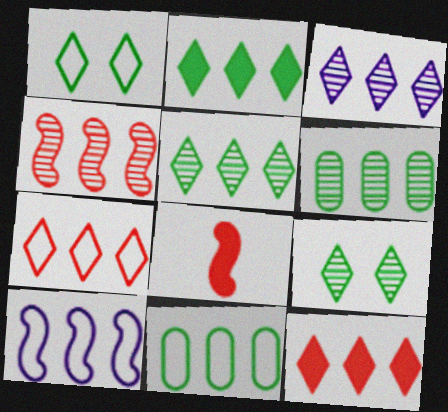[[2, 3, 7], 
[3, 4, 6], 
[6, 10, 12], 
[7, 10, 11]]